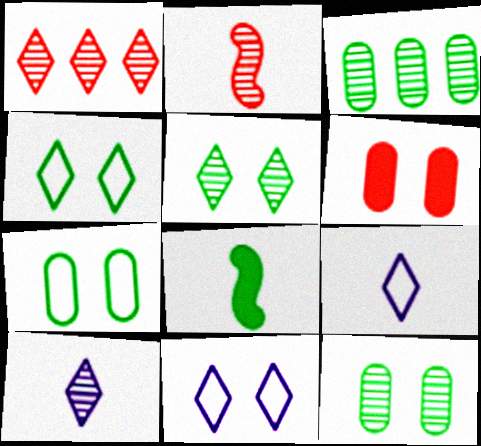[[1, 5, 10], 
[3, 4, 8]]